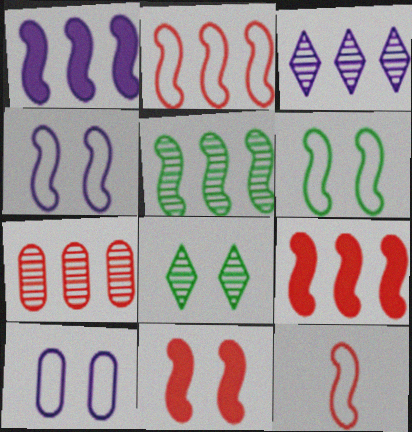[[1, 2, 5], 
[3, 5, 7], 
[8, 10, 11]]